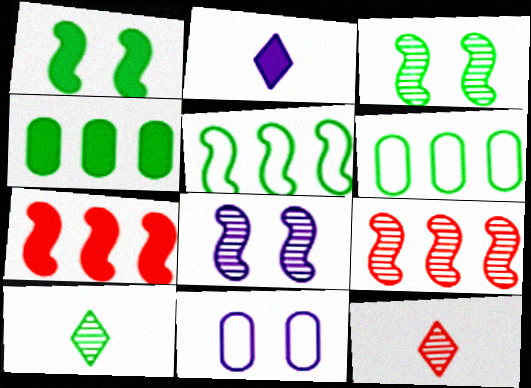[[1, 6, 10], 
[7, 10, 11]]